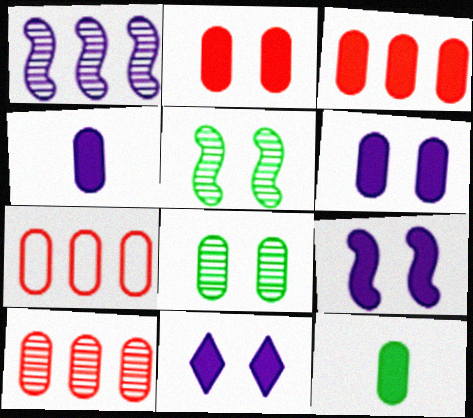[[3, 6, 12], 
[3, 7, 10], 
[4, 7, 8], 
[6, 9, 11]]